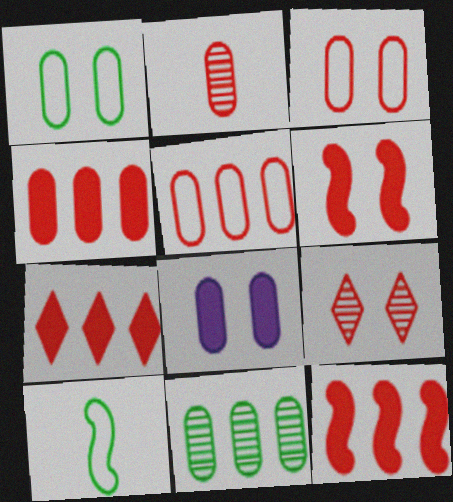[[2, 3, 4], 
[3, 6, 9], 
[4, 7, 12]]